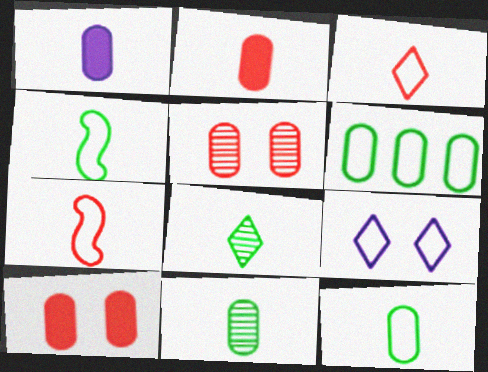[[1, 5, 6], 
[1, 7, 8], 
[6, 7, 9]]